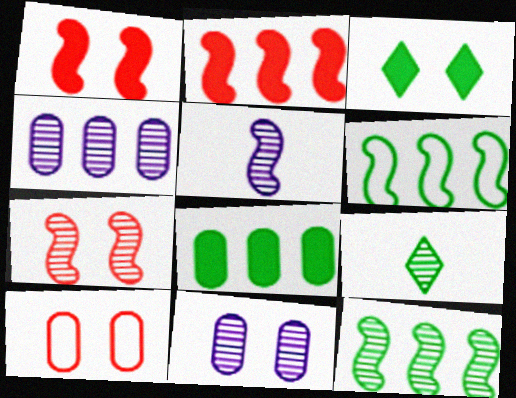[[1, 5, 6], 
[4, 7, 9], 
[5, 7, 12]]